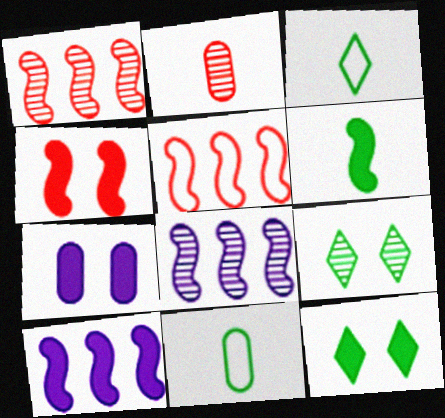[[1, 3, 7], 
[2, 8, 9], 
[4, 6, 10], 
[4, 7, 12]]